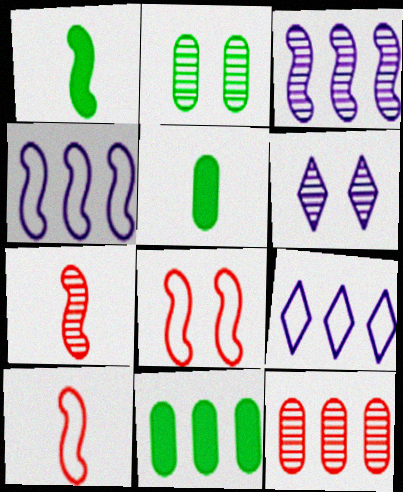[[1, 3, 8], 
[6, 10, 11]]